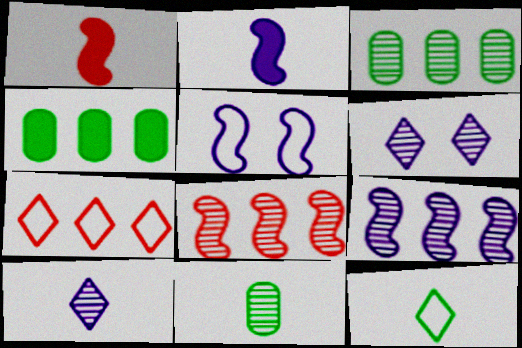[[2, 5, 9], 
[4, 7, 9], 
[6, 8, 11]]